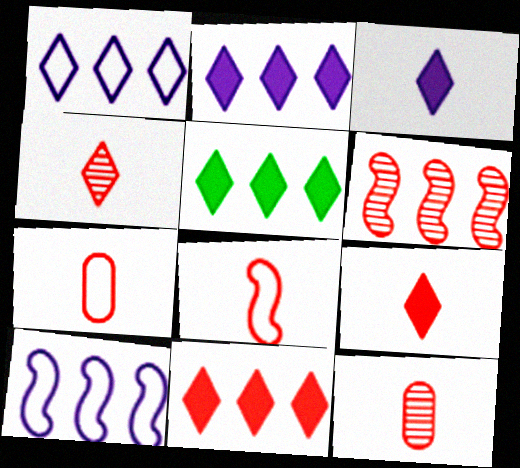[[2, 5, 11], 
[8, 9, 12]]